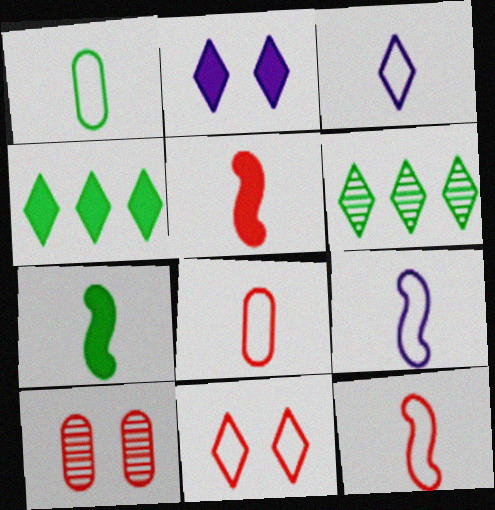[[1, 3, 12], 
[4, 9, 10]]